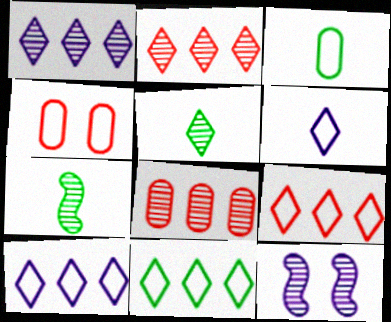[[5, 8, 12], 
[9, 10, 11]]